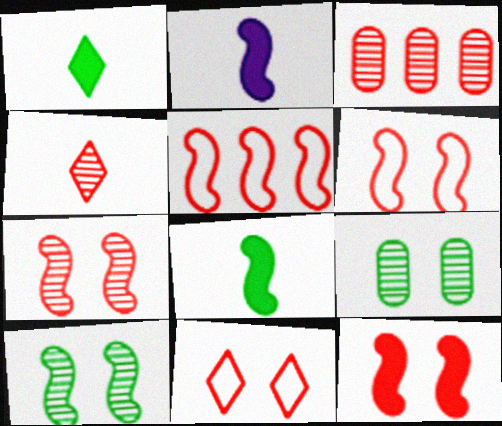[[2, 5, 10], 
[3, 4, 7], 
[6, 7, 12]]